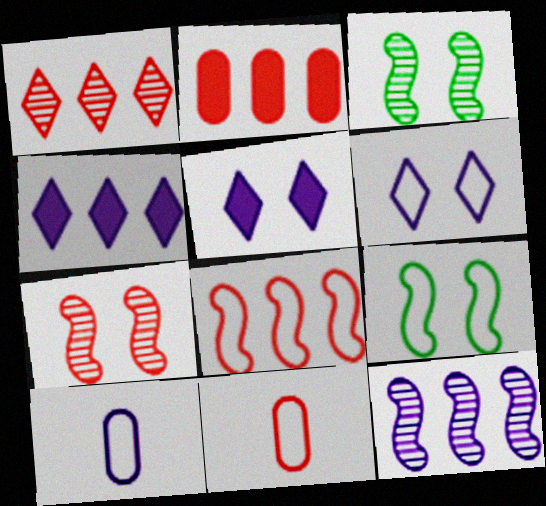[[1, 2, 8], 
[3, 4, 11], 
[5, 10, 12]]